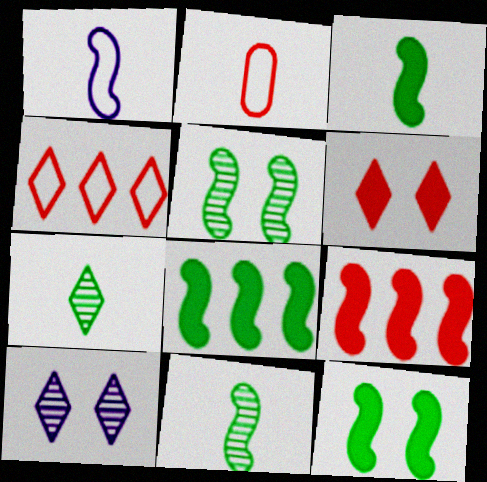[[1, 5, 9], 
[2, 8, 10], 
[3, 8, 12]]